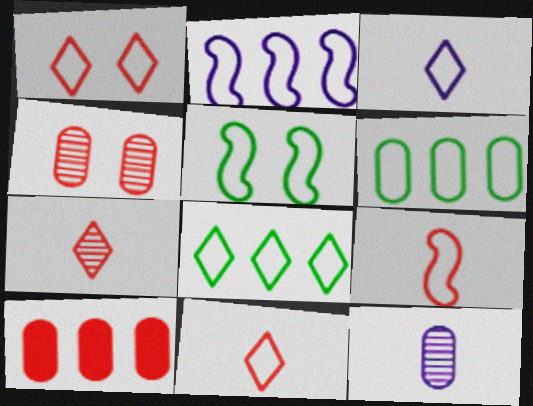[[1, 3, 8], 
[2, 5, 9]]